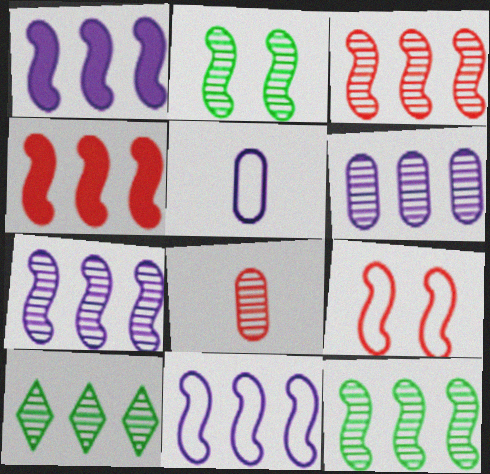[[1, 7, 11], 
[3, 6, 10], 
[3, 7, 12], 
[4, 11, 12]]